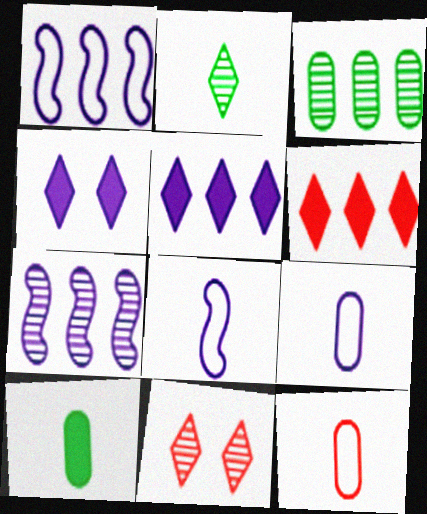[[1, 3, 6], 
[1, 10, 11], 
[4, 7, 9]]